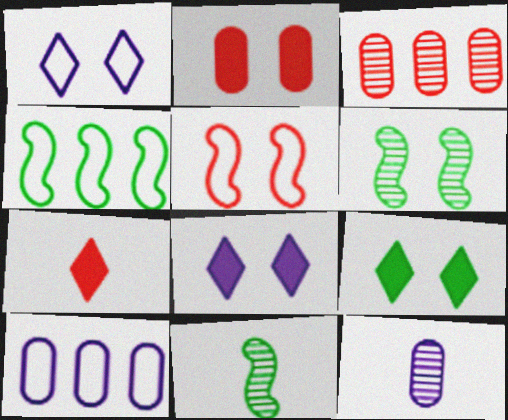[[1, 2, 6], 
[3, 5, 7], 
[6, 7, 10]]